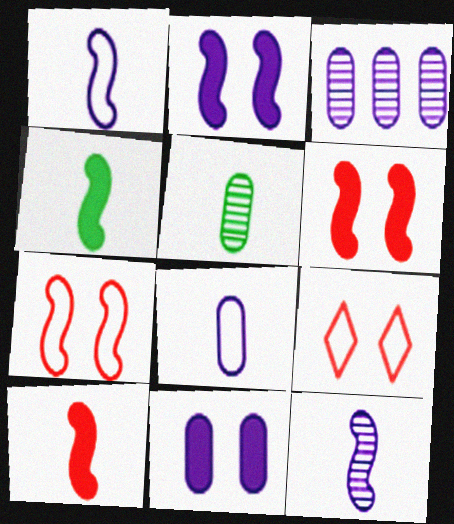[[3, 4, 9], 
[3, 8, 11]]